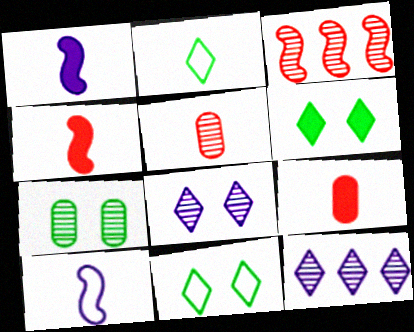[[1, 2, 5]]